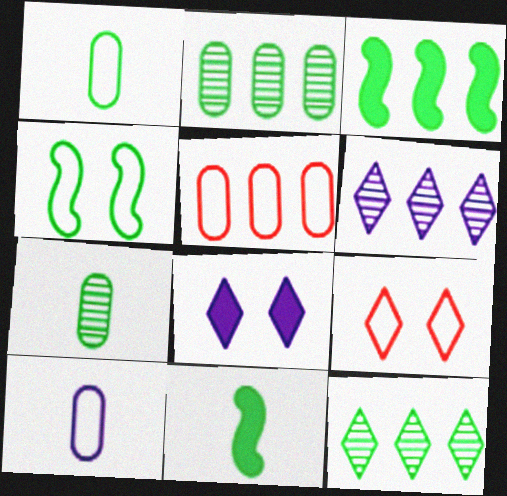[[3, 5, 6]]